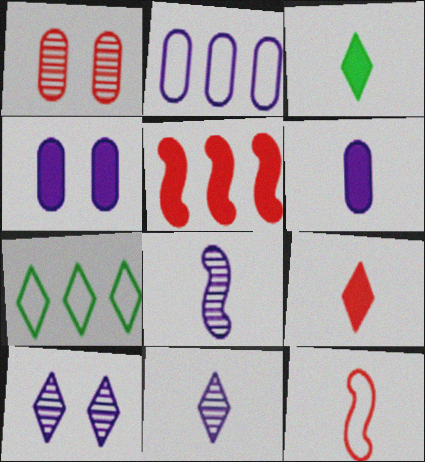[[3, 4, 5], 
[7, 9, 10]]